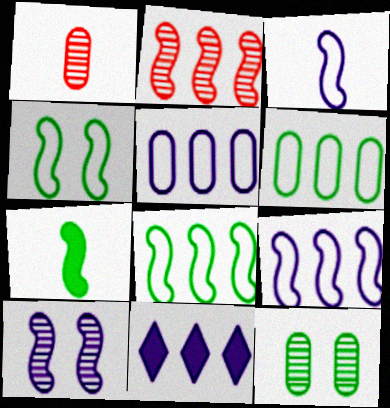[[1, 4, 11], 
[2, 6, 11]]